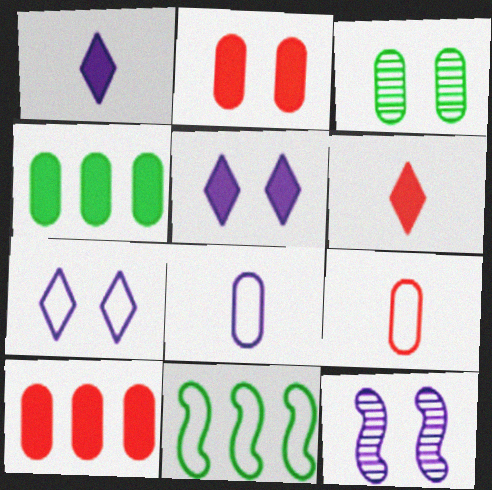[[3, 8, 10], 
[7, 9, 11]]